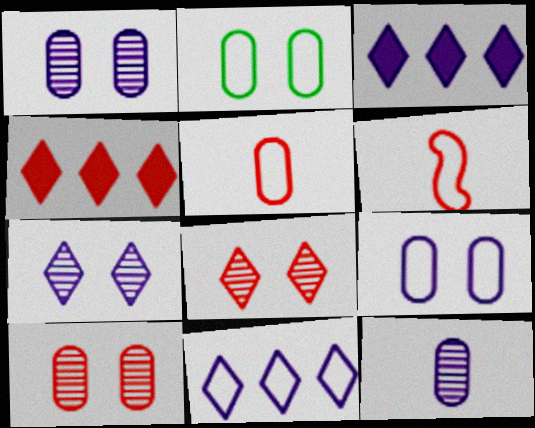[[2, 6, 11], 
[4, 6, 10]]